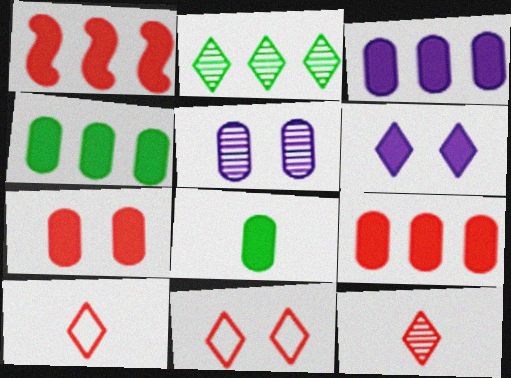[[1, 6, 8], 
[2, 6, 10], 
[3, 4, 9], 
[3, 7, 8]]